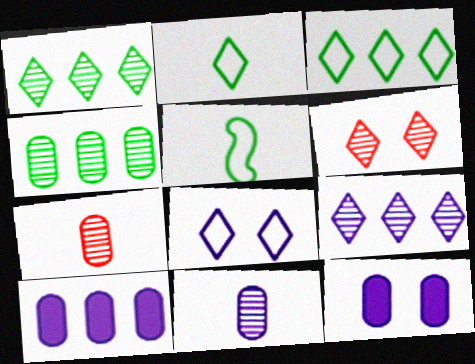[[5, 6, 10]]